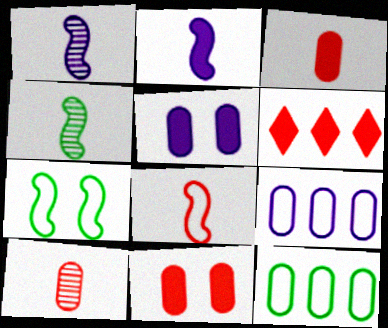[[2, 4, 8], 
[5, 10, 12]]